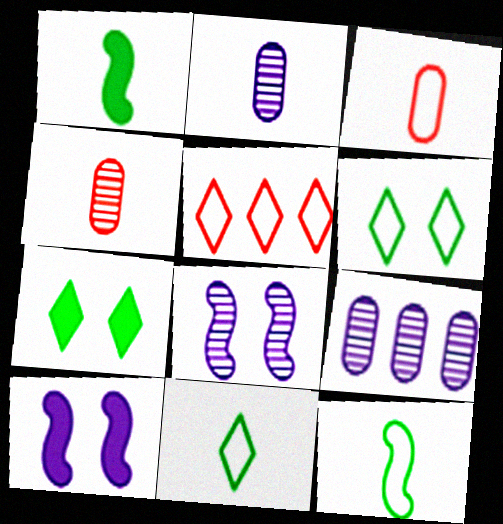[]